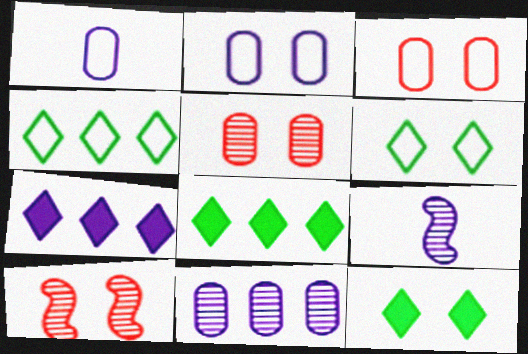[[1, 8, 10], 
[2, 7, 9], 
[2, 10, 12], 
[3, 8, 9]]